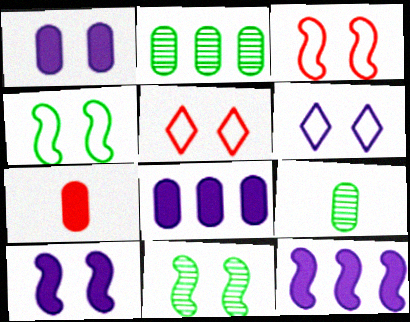[[1, 5, 11], 
[3, 10, 11], 
[5, 9, 12]]